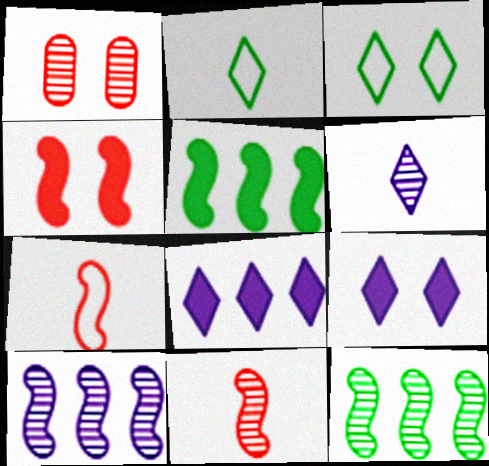[[1, 6, 12]]